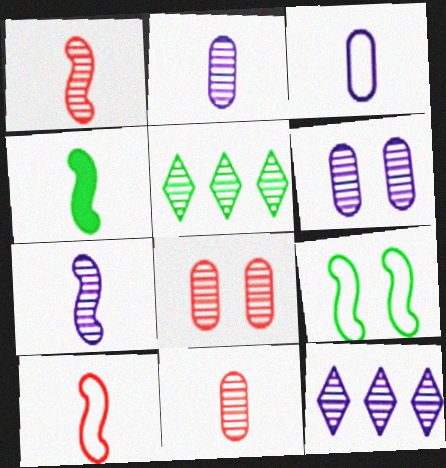[[1, 5, 6], 
[4, 7, 10], 
[5, 7, 8], 
[6, 7, 12]]